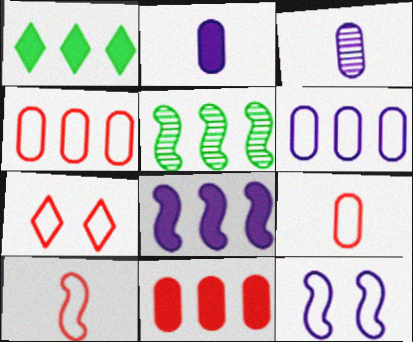[[1, 8, 11], 
[2, 5, 7], 
[4, 7, 10]]